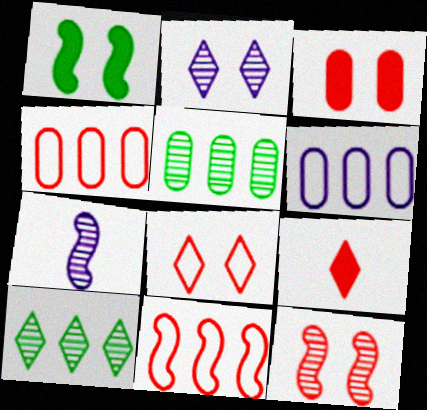[[1, 7, 11], 
[3, 8, 12], 
[4, 9, 12]]